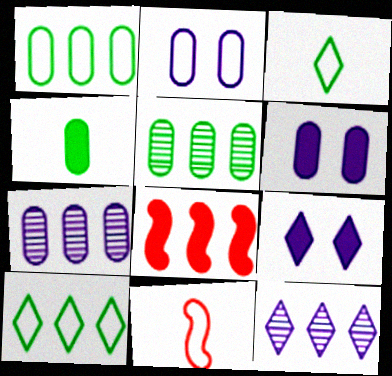[[1, 8, 12], 
[2, 10, 11], 
[4, 8, 9], 
[5, 9, 11], 
[7, 8, 10]]